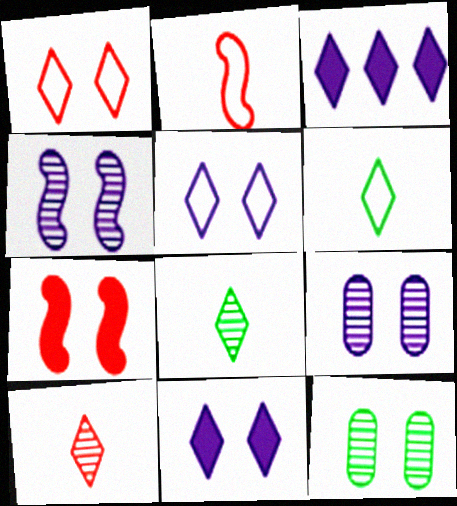[[1, 3, 8], 
[2, 3, 12], 
[5, 7, 12]]